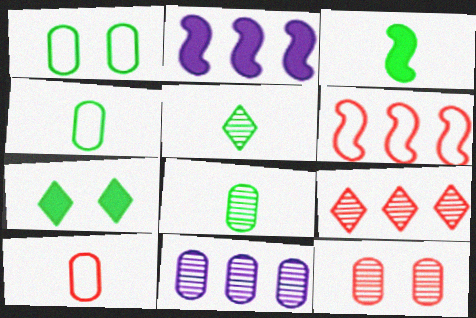[[3, 4, 5], 
[8, 11, 12]]